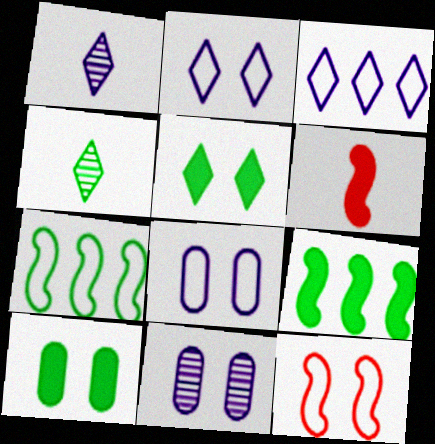[[4, 7, 10], 
[5, 11, 12]]